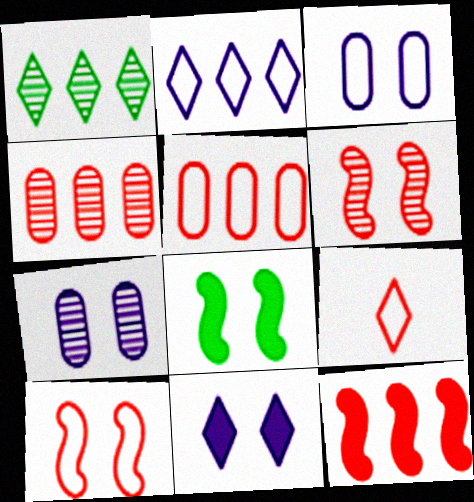[[1, 9, 11], 
[5, 9, 10]]